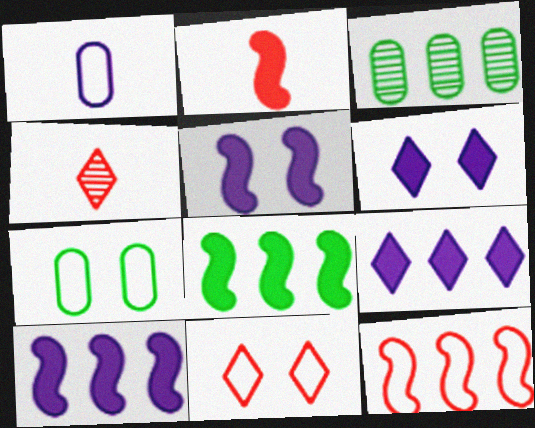[[2, 5, 8], 
[3, 9, 12], 
[4, 7, 10]]